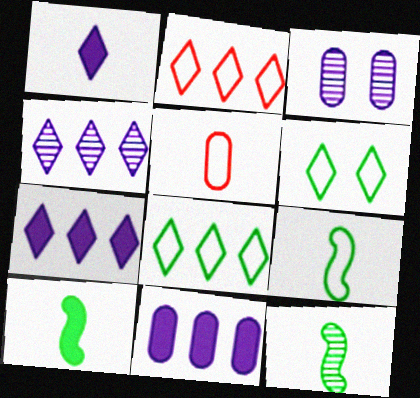[[1, 5, 12], 
[2, 3, 10], 
[9, 10, 12]]